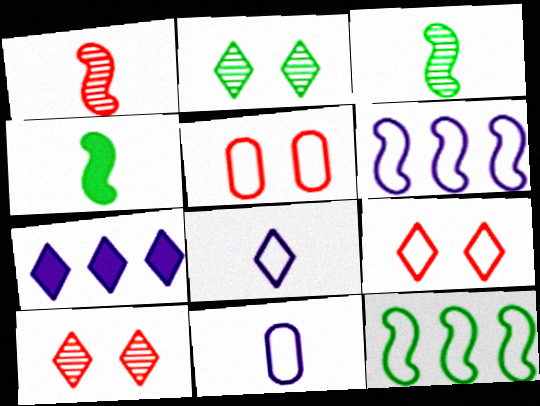[[3, 5, 7], 
[5, 8, 12], 
[9, 11, 12]]